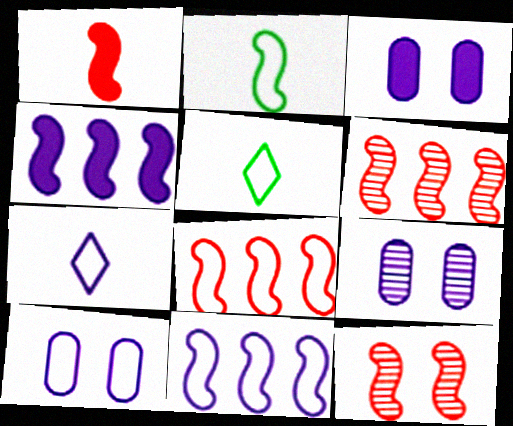[[1, 8, 12], 
[2, 4, 12], 
[3, 5, 6], 
[3, 9, 10], 
[4, 7, 9], 
[5, 8, 10], 
[7, 10, 11]]